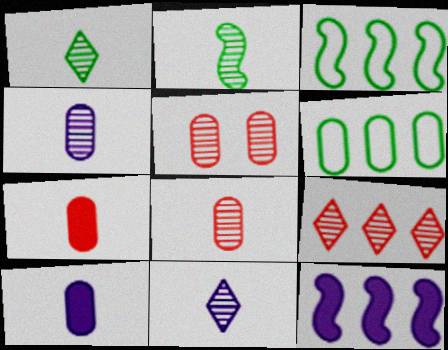[[2, 8, 11], 
[5, 6, 10], 
[6, 9, 12]]